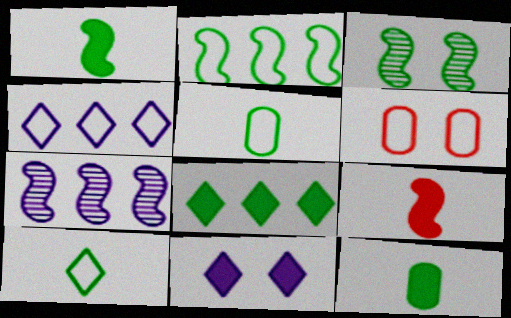[[1, 2, 3], 
[3, 5, 8], 
[3, 6, 11]]